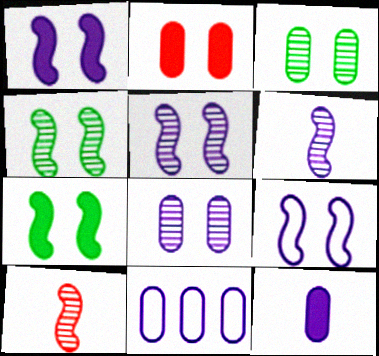[[1, 5, 9], 
[8, 11, 12]]